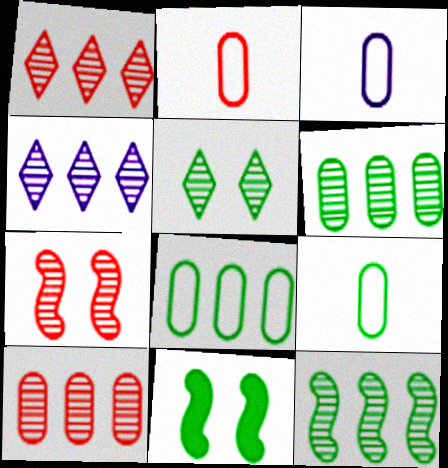[[1, 3, 11], 
[2, 3, 9], 
[2, 4, 11], 
[4, 10, 12]]